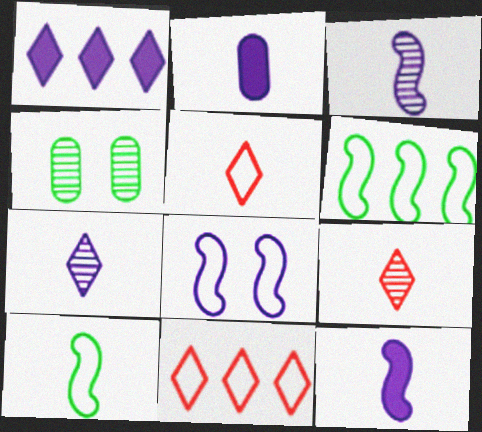[[2, 9, 10], 
[4, 11, 12]]